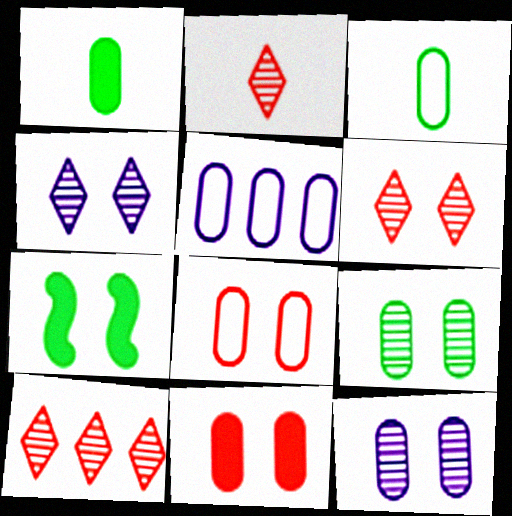[[2, 5, 7], 
[2, 6, 10], 
[3, 5, 8], 
[4, 7, 8]]